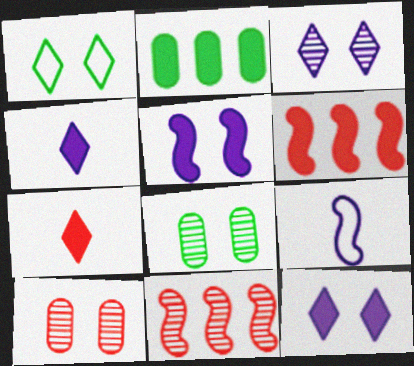[[1, 5, 10], 
[2, 5, 7]]